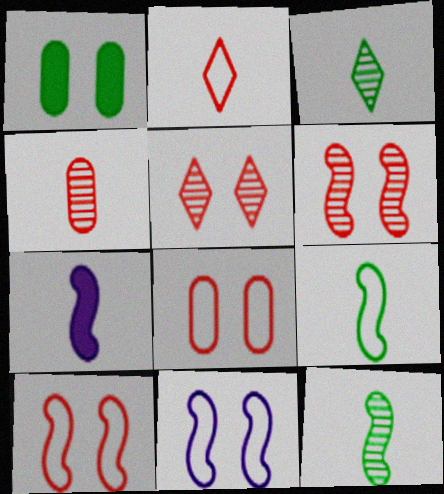[[1, 5, 11]]